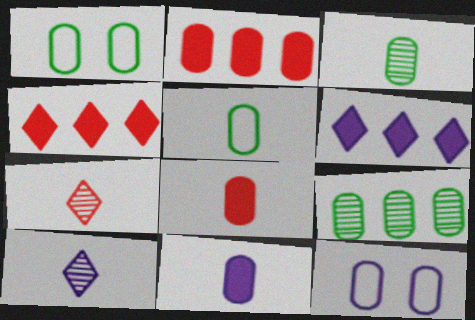[[2, 3, 12], 
[8, 9, 12]]